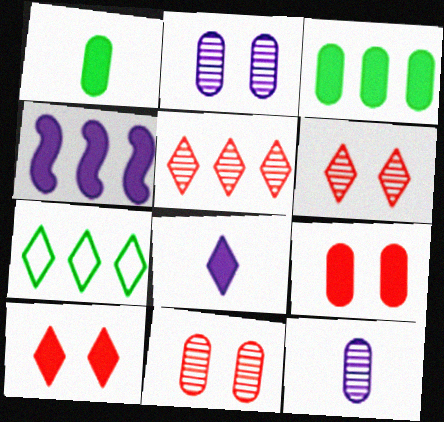[[1, 4, 10], 
[6, 7, 8]]